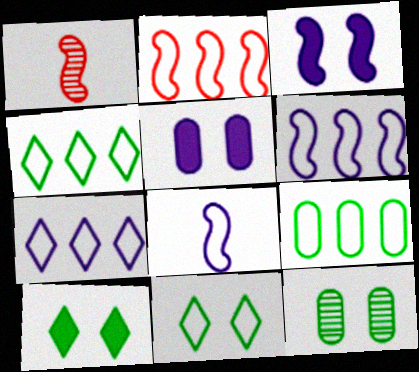[[1, 4, 5], 
[2, 7, 9]]